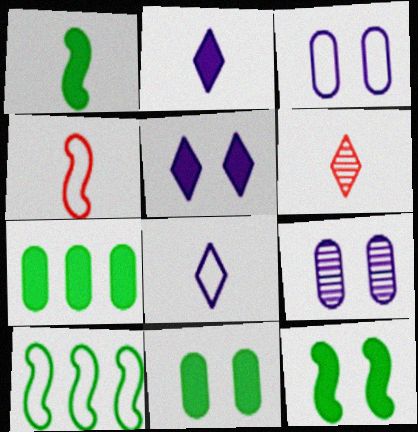[]